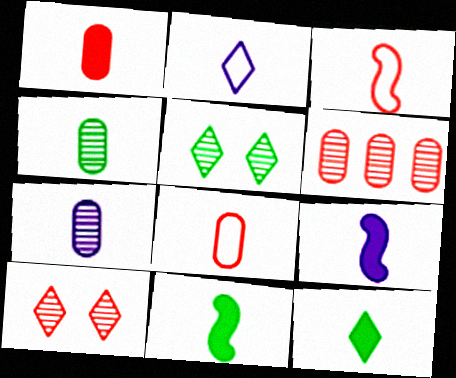[[1, 9, 12], 
[2, 7, 9], 
[3, 7, 12]]